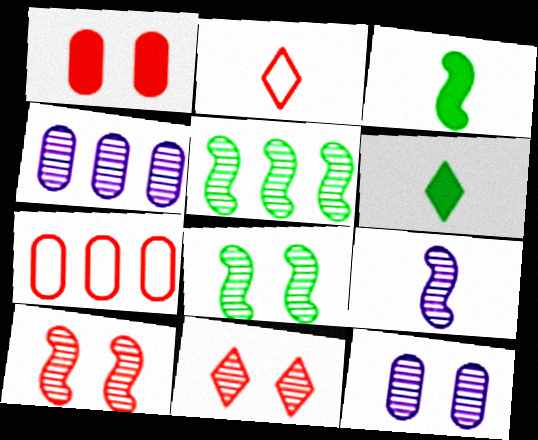[[5, 9, 10], 
[8, 11, 12]]